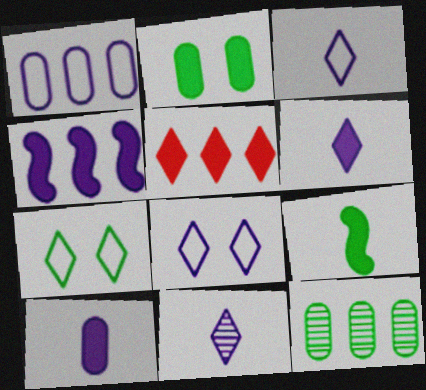[[3, 6, 11], 
[5, 7, 11], 
[7, 9, 12]]